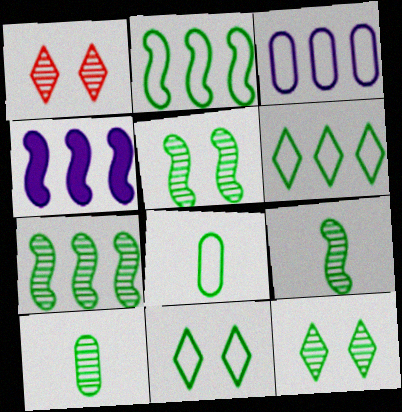[[1, 4, 8], 
[2, 8, 11], 
[5, 7, 9], 
[7, 10, 12]]